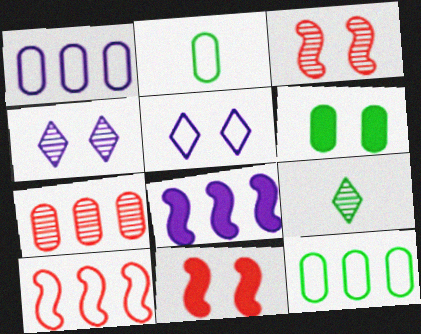[[1, 9, 11], 
[2, 5, 10], 
[3, 5, 6]]